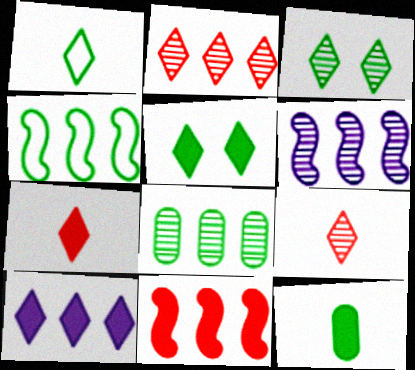[[2, 6, 8], 
[3, 4, 12], 
[4, 6, 11], 
[5, 7, 10]]